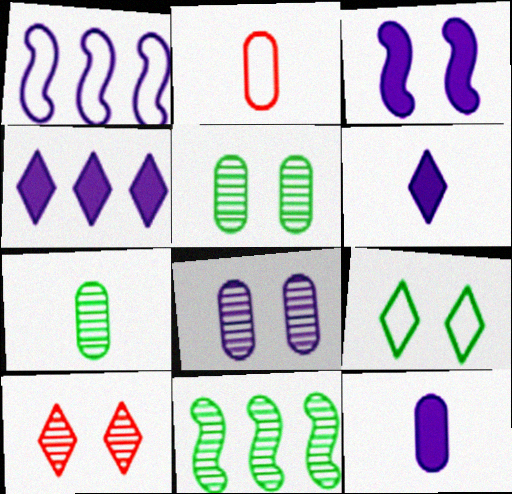[[1, 2, 9], 
[1, 6, 8], 
[2, 7, 12], 
[3, 4, 12]]